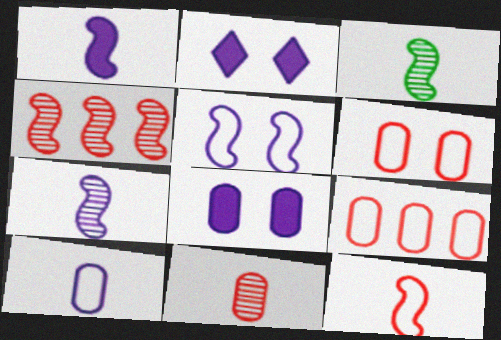[[1, 3, 12], 
[2, 3, 9]]